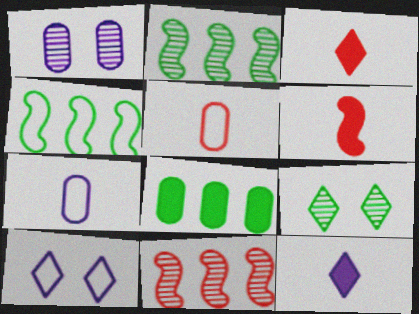[[1, 3, 4], 
[1, 5, 8], 
[4, 5, 10]]